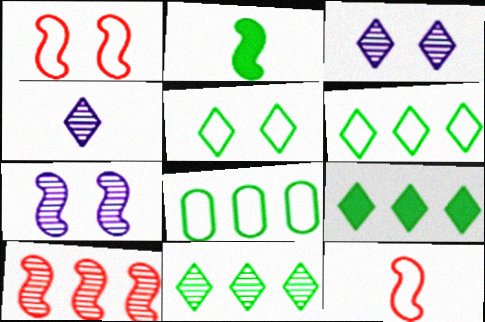[[6, 9, 11]]